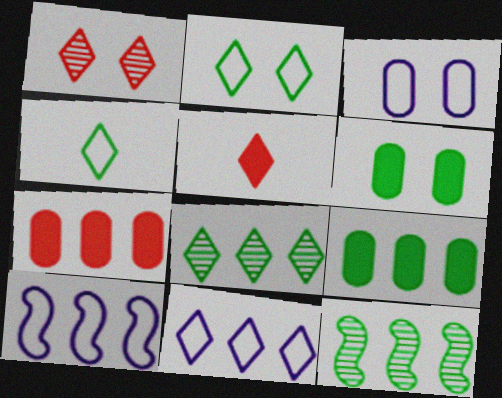[[3, 5, 12], 
[4, 6, 12], 
[7, 8, 10], 
[7, 11, 12]]